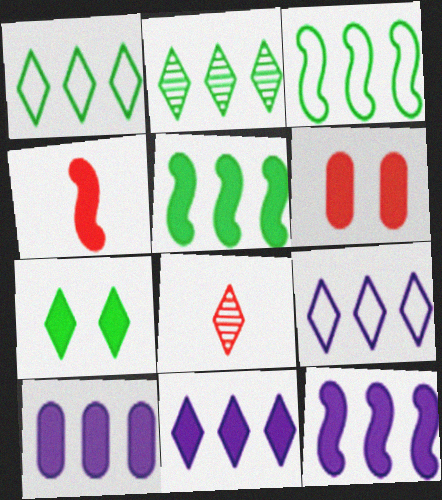[[4, 7, 10], 
[7, 8, 9], 
[10, 11, 12]]